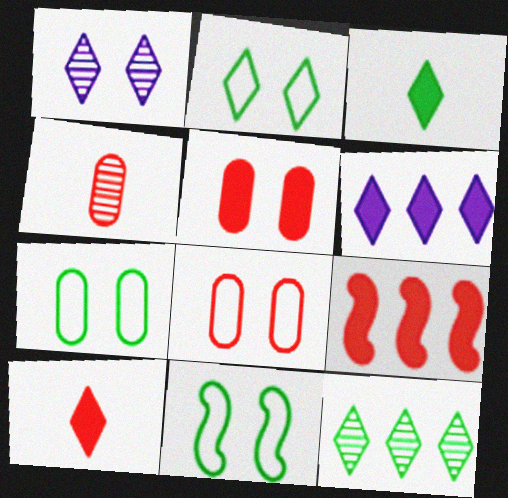[[1, 5, 11], 
[2, 3, 12], 
[2, 7, 11], 
[4, 6, 11], 
[5, 9, 10]]